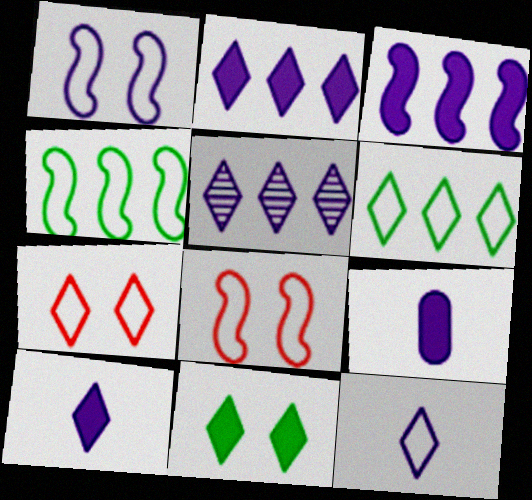[[1, 5, 9], 
[6, 7, 12]]